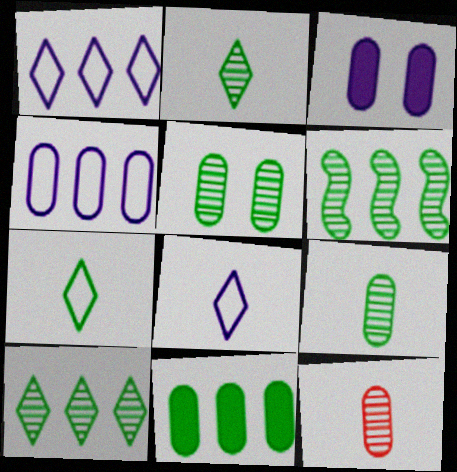[[2, 5, 6]]